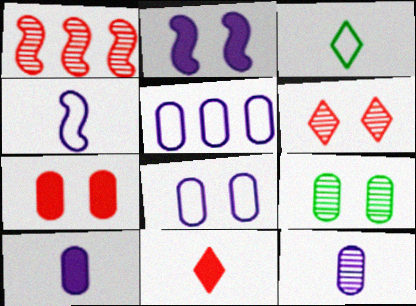[[7, 8, 9]]